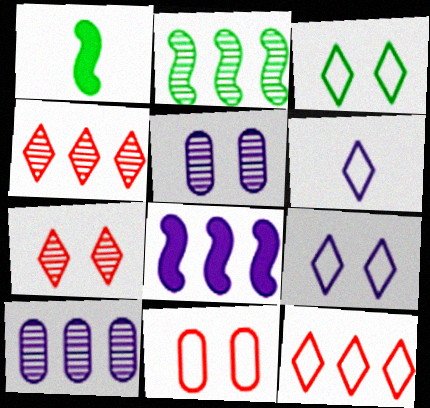[[1, 5, 12], 
[2, 4, 10], 
[3, 6, 12], 
[5, 6, 8]]